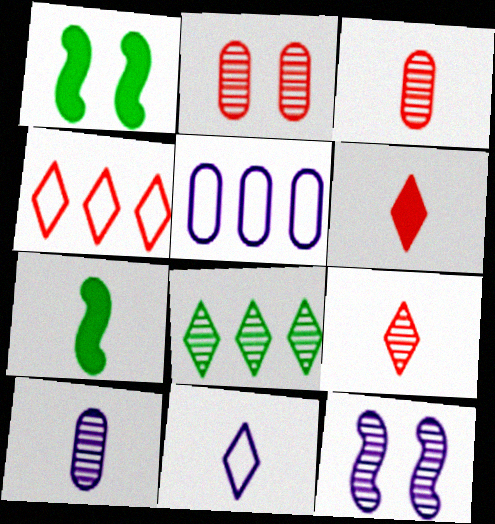[[1, 4, 10], 
[1, 5, 9], 
[3, 7, 11], 
[3, 8, 12]]